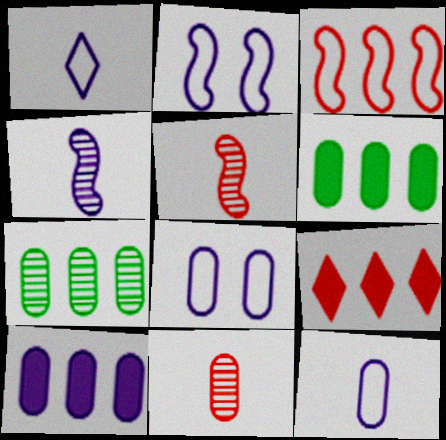[[6, 8, 11]]